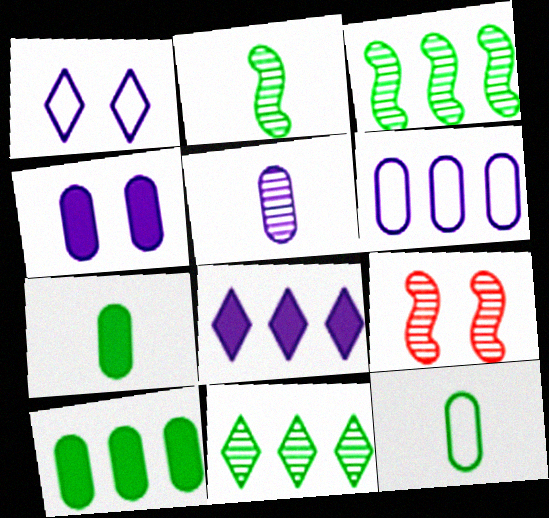[[4, 5, 6], 
[5, 9, 11], 
[8, 9, 12]]